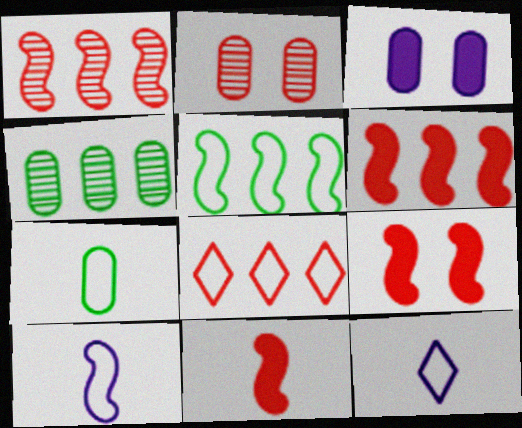[[2, 8, 11], 
[4, 9, 12], 
[6, 9, 11]]